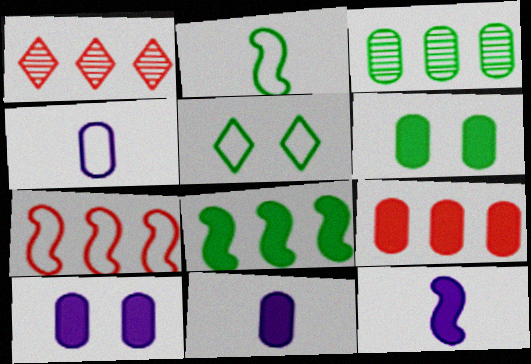[[1, 2, 10], 
[1, 7, 9], 
[4, 5, 7], 
[6, 9, 11]]